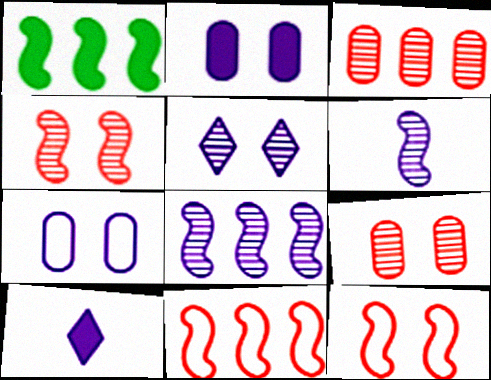[[1, 6, 12], 
[1, 8, 11], 
[7, 8, 10]]